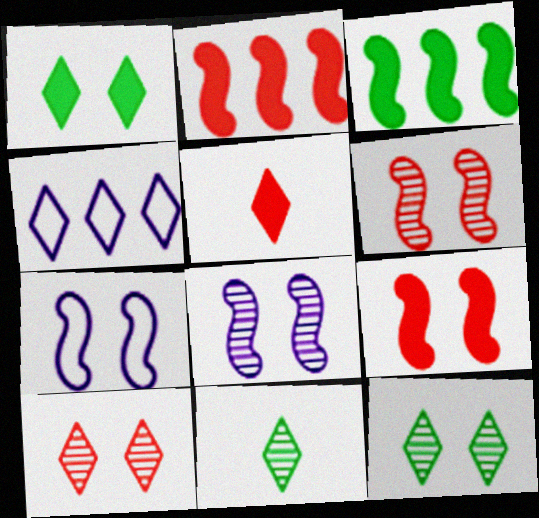[[4, 5, 12]]